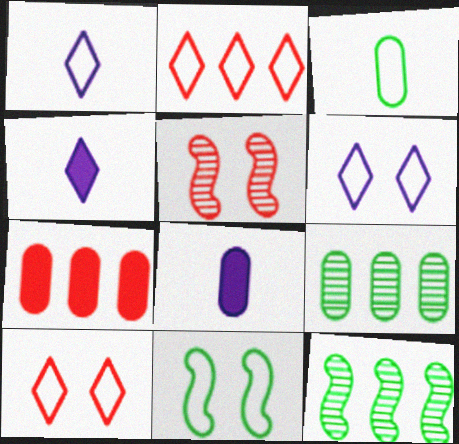[[8, 10, 12]]